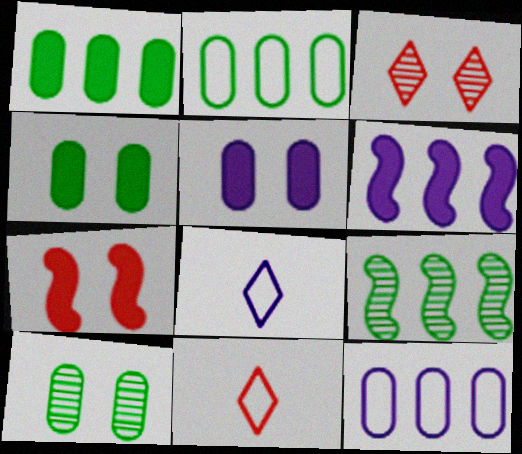[[5, 9, 11], 
[6, 10, 11]]